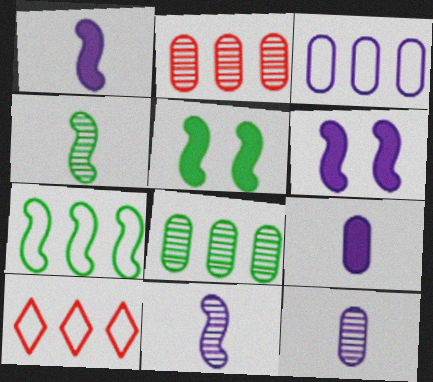[[3, 7, 10], 
[4, 5, 7], 
[5, 10, 12]]